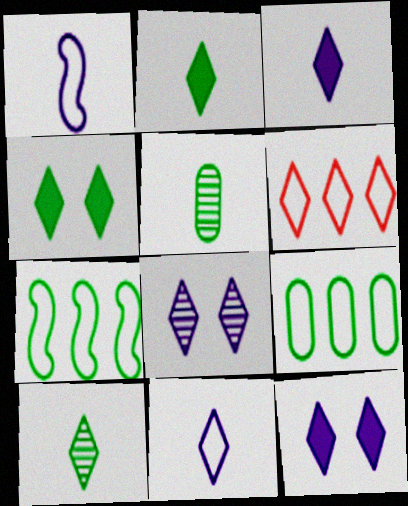[[2, 6, 8], 
[4, 5, 7], 
[6, 10, 12]]